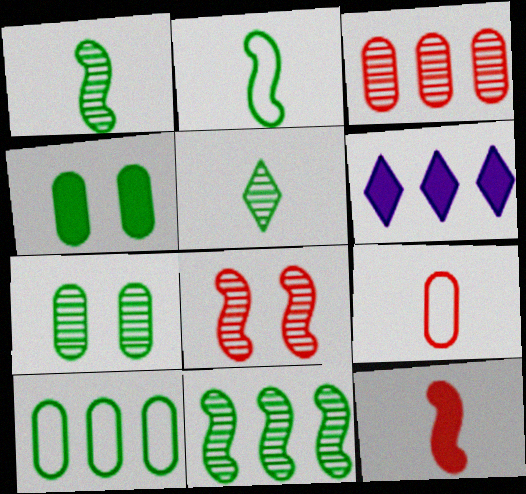[[4, 6, 12], 
[5, 7, 11]]